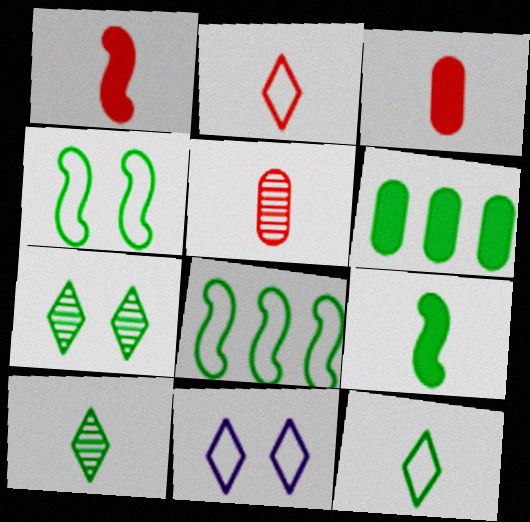[[1, 2, 5], 
[4, 6, 10]]